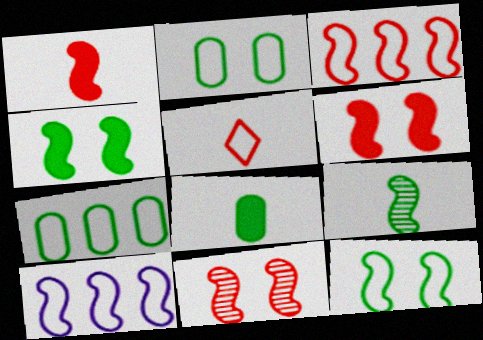[[1, 3, 11], 
[2, 5, 10], 
[6, 9, 10]]